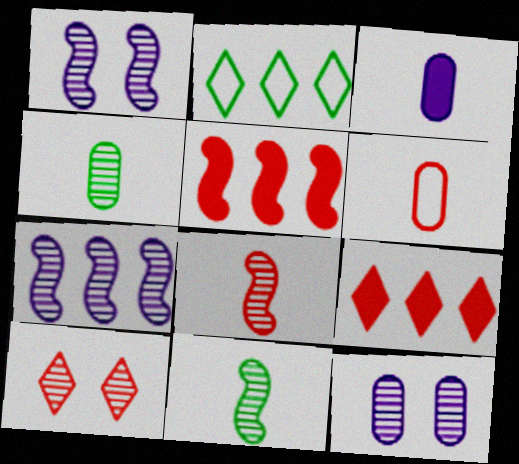[[3, 4, 6], 
[4, 7, 10], 
[5, 6, 10]]